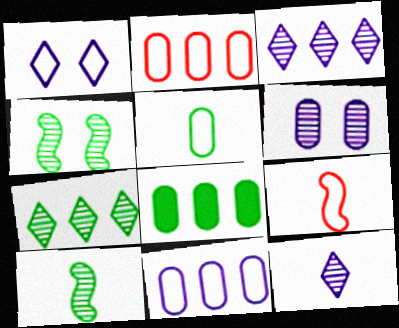[]